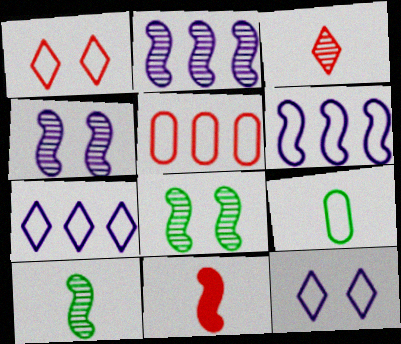[[1, 6, 9], 
[6, 8, 11]]